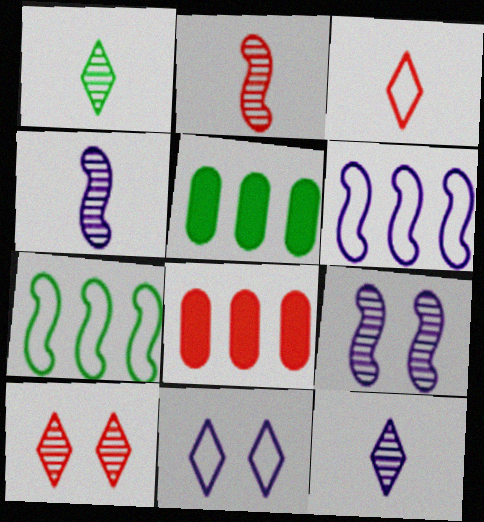[[2, 5, 11], 
[3, 5, 9]]